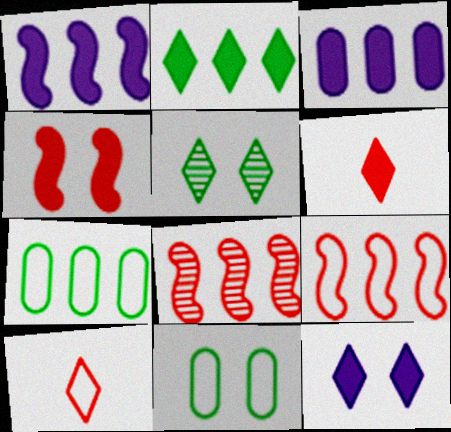[[2, 6, 12]]